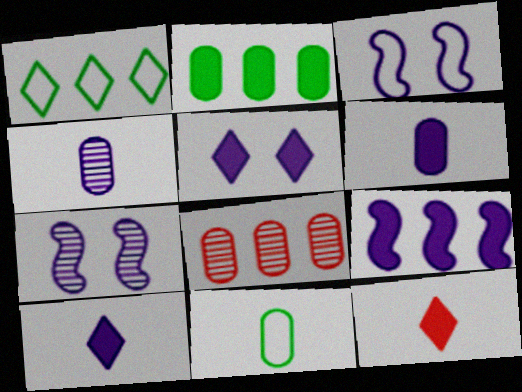[[1, 8, 9], 
[5, 6, 9]]